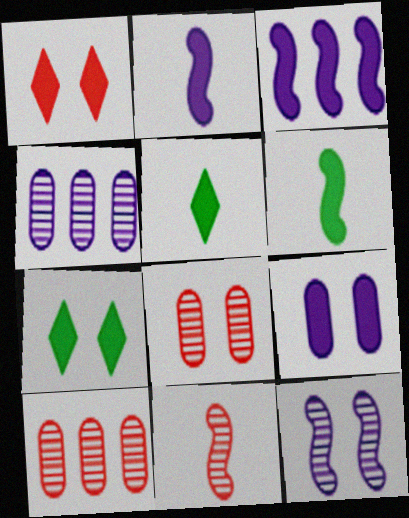[]